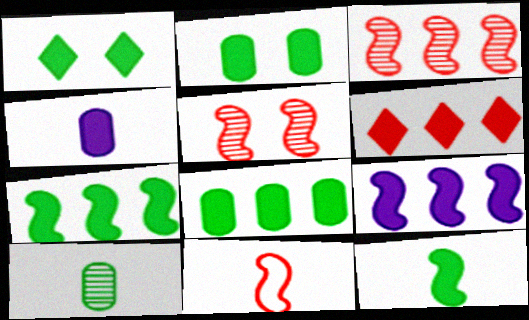[[1, 8, 12], 
[6, 8, 9]]